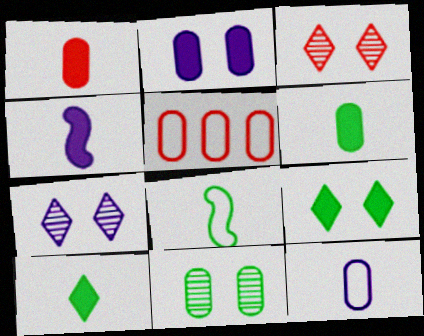[[1, 4, 10]]